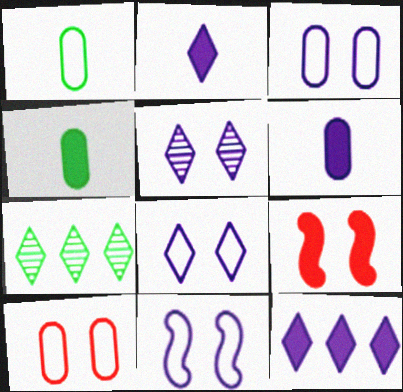[[3, 8, 11], 
[4, 9, 12]]